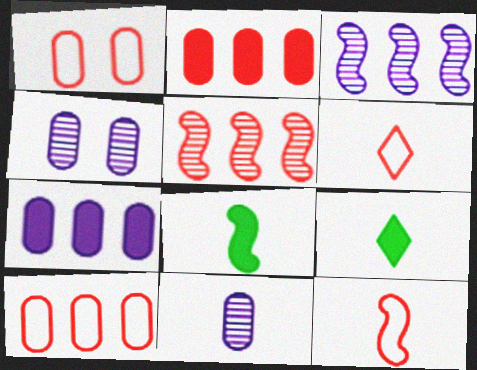[[1, 3, 9], 
[6, 8, 11], 
[9, 11, 12]]